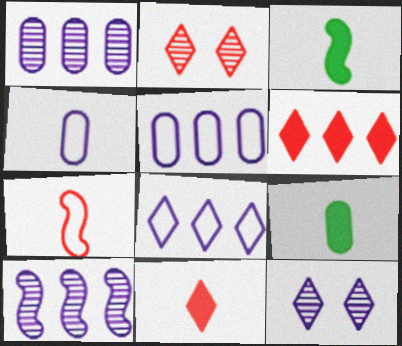[[2, 3, 5]]